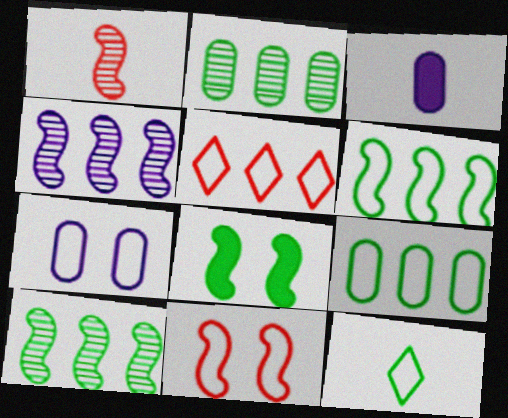[[1, 3, 12], 
[2, 8, 12]]